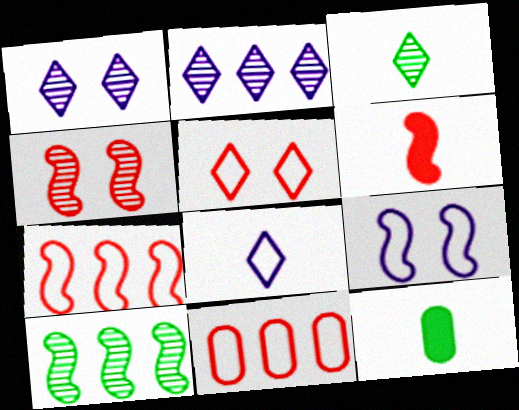[[1, 7, 12], 
[4, 6, 7], 
[6, 9, 10]]